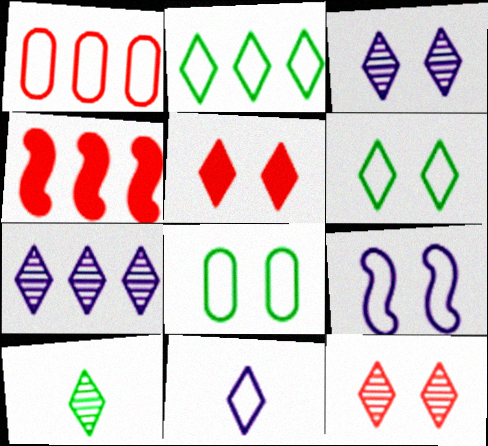[[3, 5, 6], 
[7, 10, 12]]